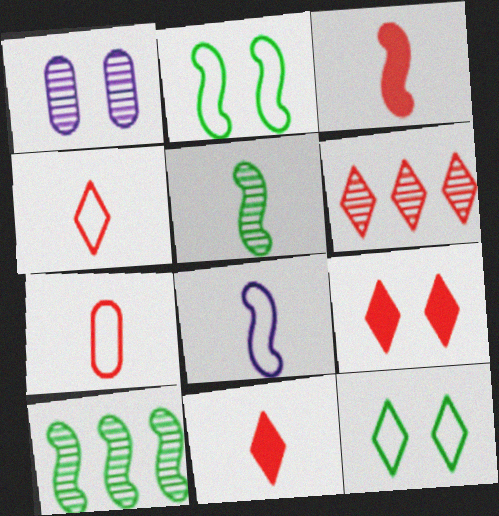[[1, 2, 9], 
[1, 5, 6], 
[3, 5, 8], 
[4, 6, 9]]